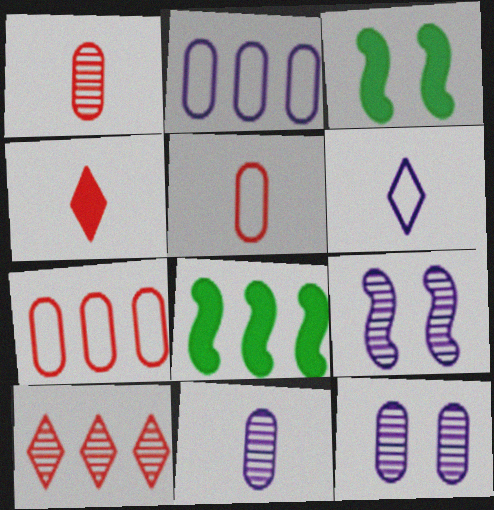[[2, 8, 10]]